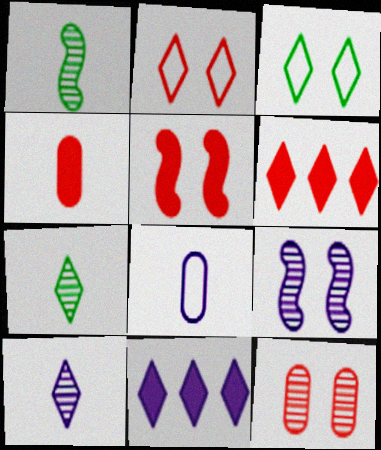[[2, 5, 12], 
[2, 7, 11], 
[3, 6, 10], 
[4, 5, 6], 
[8, 9, 11]]